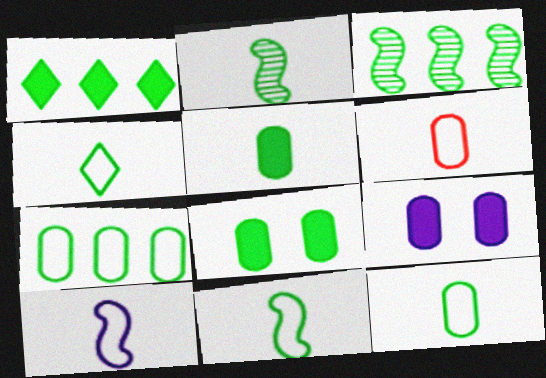[[1, 3, 7], 
[2, 4, 5], 
[3, 4, 8], 
[4, 6, 10], 
[4, 11, 12]]